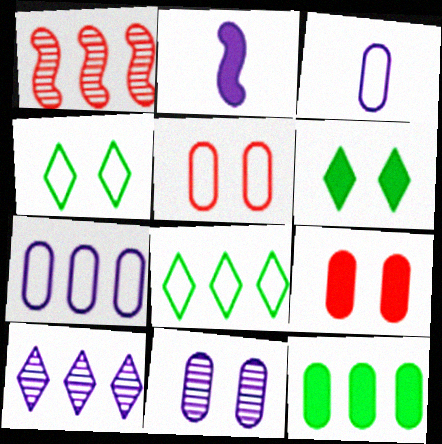[[1, 3, 6]]